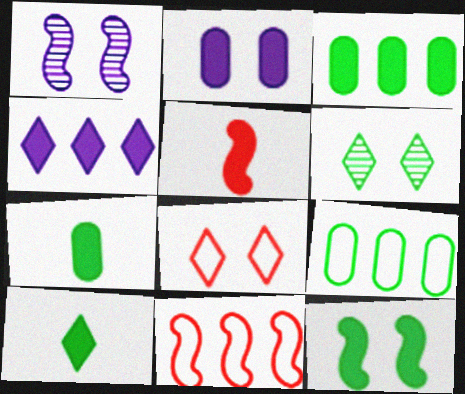[[3, 10, 12]]